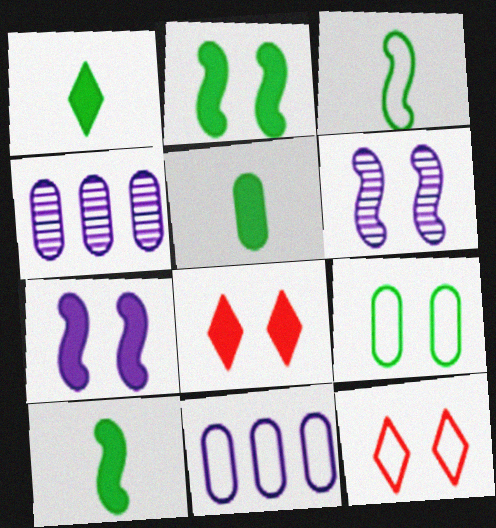[[1, 5, 10], 
[3, 4, 8], 
[3, 11, 12], 
[4, 10, 12], 
[6, 8, 9]]